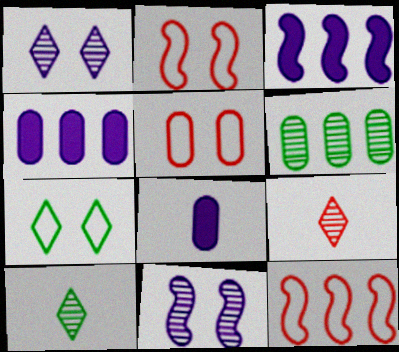[[2, 4, 10], 
[3, 5, 10], 
[5, 6, 8], 
[6, 9, 11]]